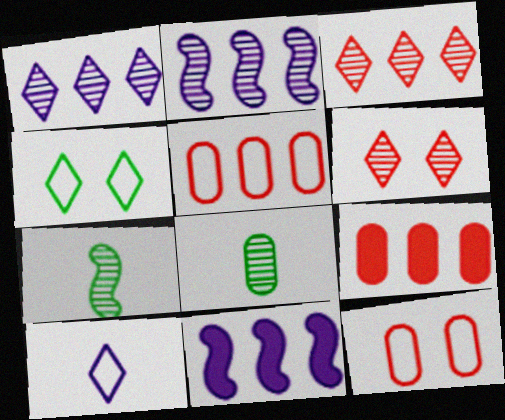[[2, 6, 8]]